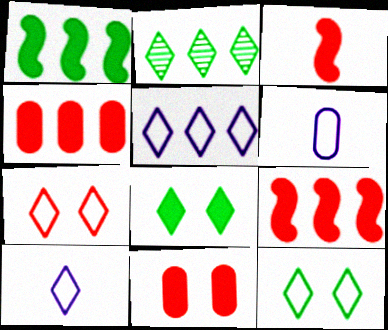[]